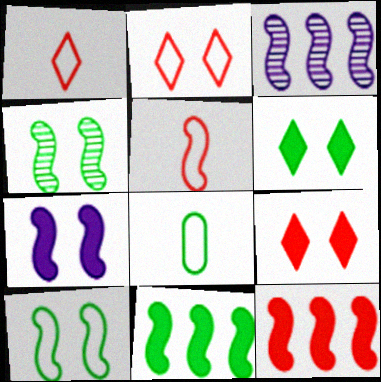[[3, 8, 9]]